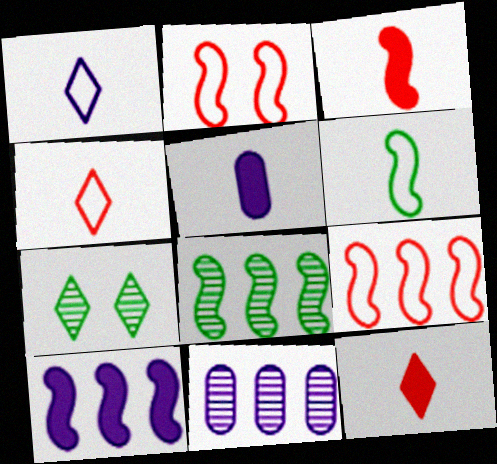[[5, 7, 9], 
[8, 9, 10]]